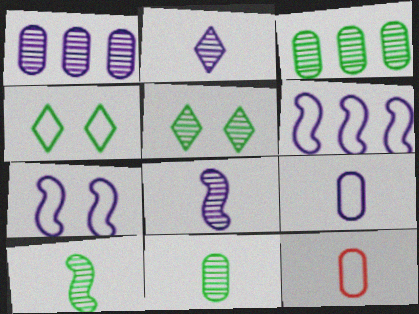[[3, 5, 10], 
[4, 6, 12]]